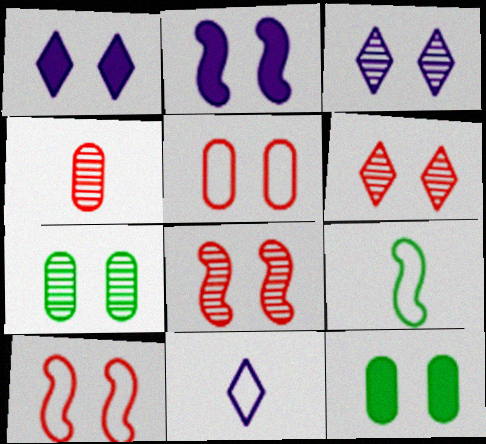[[1, 7, 10], 
[3, 7, 8], 
[3, 10, 12]]